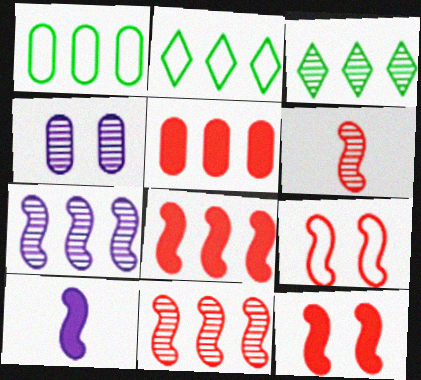[[2, 5, 7], 
[3, 4, 6], 
[6, 8, 9]]